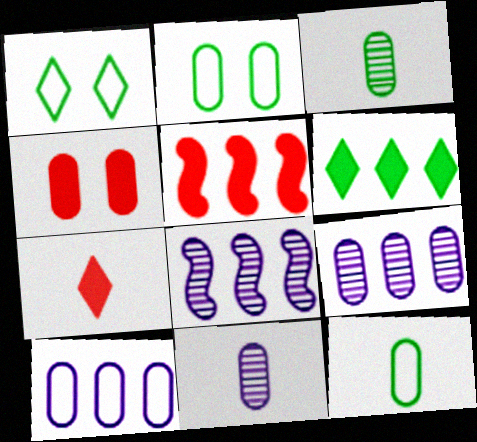[[1, 5, 11], 
[2, 7, 8], 
[3, 4, 10], 
[4, 5, 7], 
[4, 9, 12]]